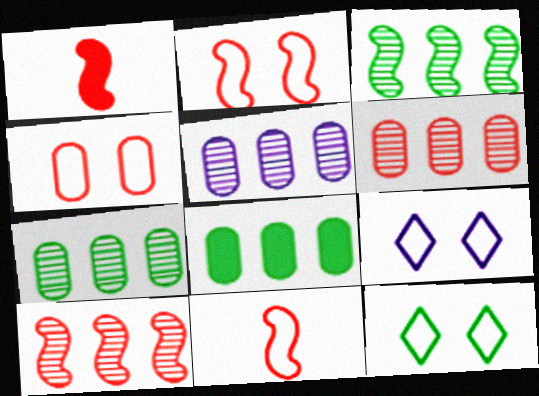[[1, 2, 10], 
[1, 5, 12], 
[1, 7, 9], 
[5, 6, 7]]